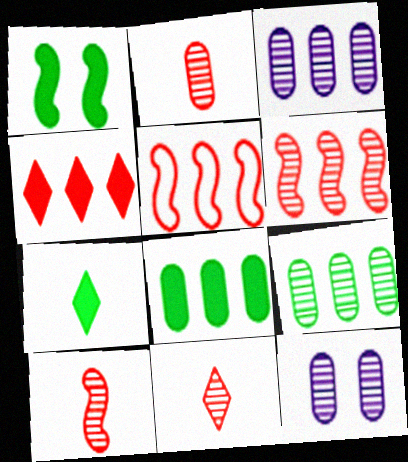[[1, 7, 8], 
[2, 9, 12], 
[2, 10, 11], 
[5, 7, 12]]